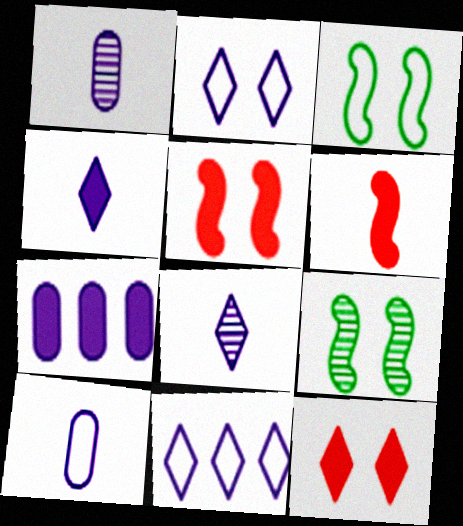[]